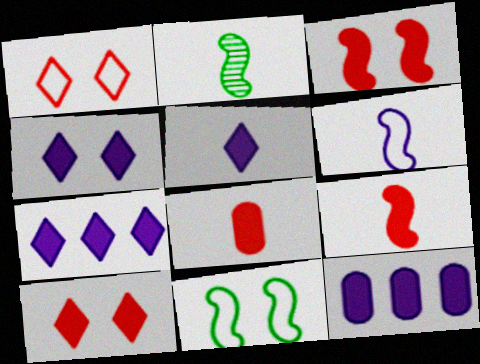[[1, 2, 12], 
[2, 6, 9], 
[4, 5, 7]]